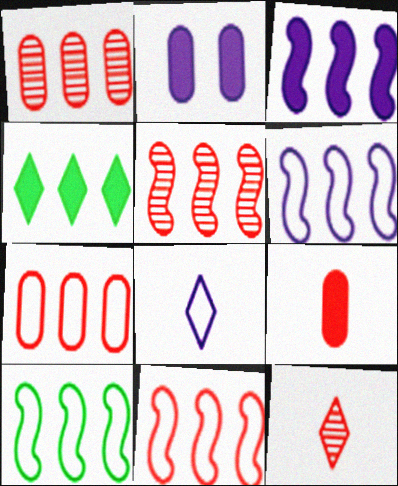[[1, 4, 6], 
[2, 10, 12], 
[3, 5, 10], 
[6, 10, 11]]